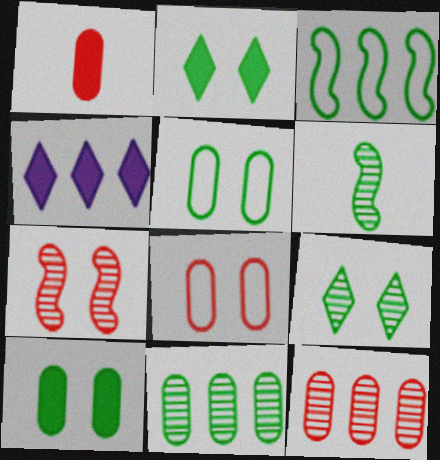[[1, 8, 12], 
[3, 4, 12], 
[4, 6, 8], 
[6, 9, 11]]